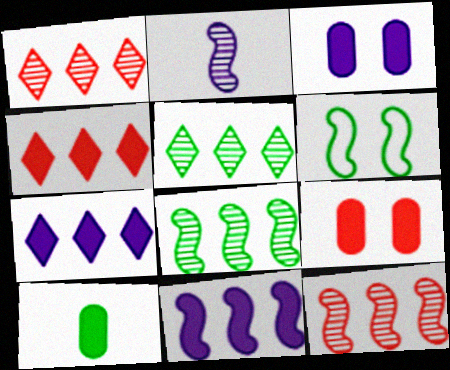[[5, 6, 10]]